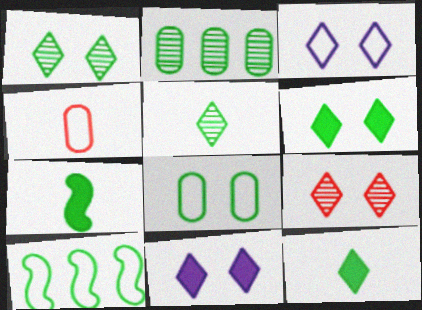[[3, 4, 10], 
[3, 6, 9]]